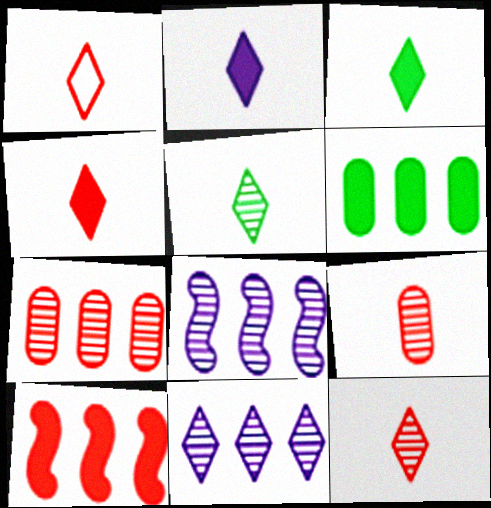[[1, 2, 5], 
[1, 4, 12], 
[2, 3, 4]]